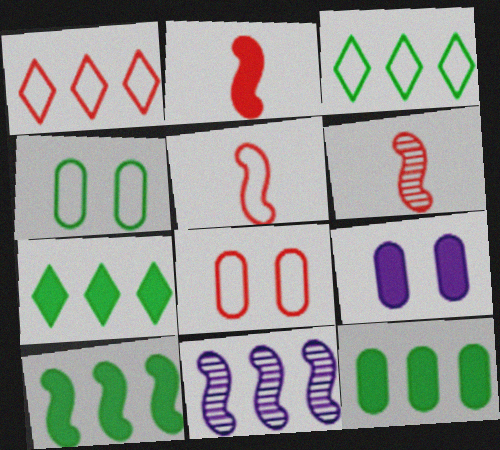[[1, 5, 8], 
[1, 11, 12], 
[2, 5, 6], 
[2, 7, 9], 
[3, 6, 9], 
[7, 10, 12]]